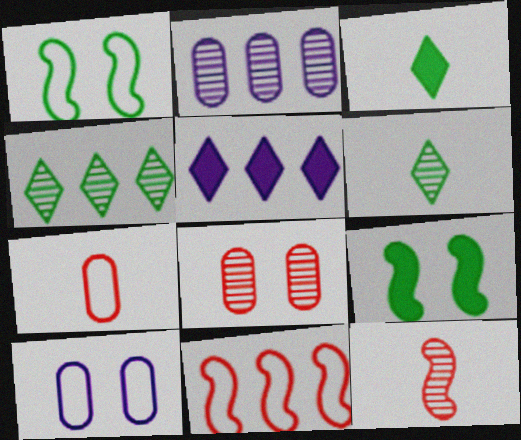[]